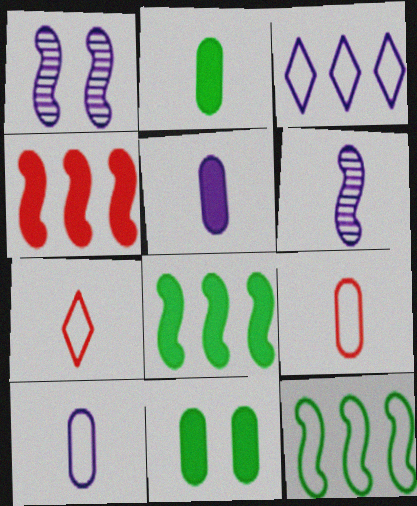[[1, 3, 5], 
[2, 6, 7]]